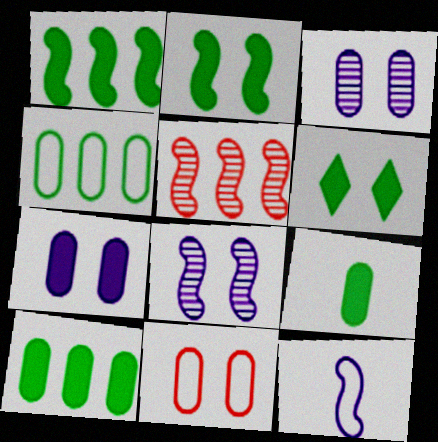[[1, 6, 9], 
[2, 5, 12], 
[6, 8, 11]]